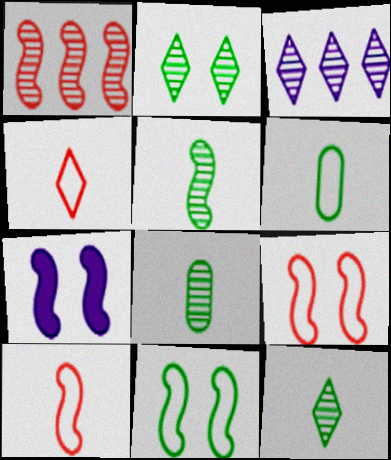[[5, 8, 12]]